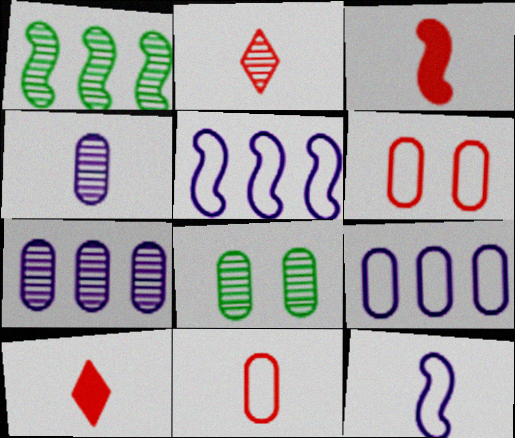[[2, 3, 11], 
[5, 8, 10]]